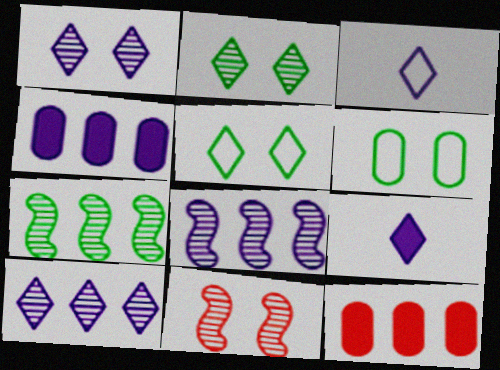[]